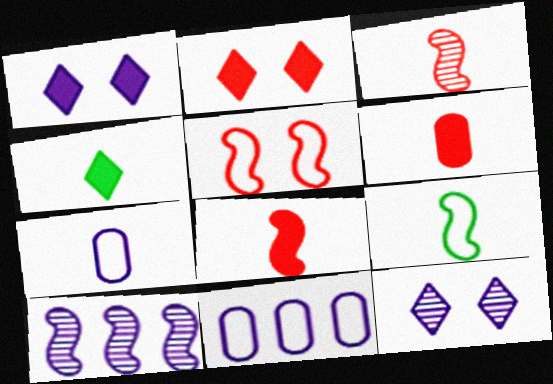[[1, 7, 10], 
[3, 4, 7]]